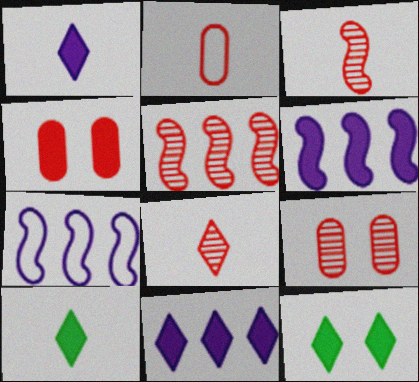[[4, 6, 10], 
[5, 8, 9], 
[7, 9, 10]]